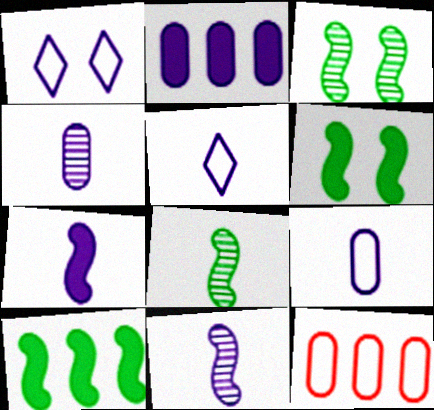[[1, 2, 11], 
[4, 5, 7]]